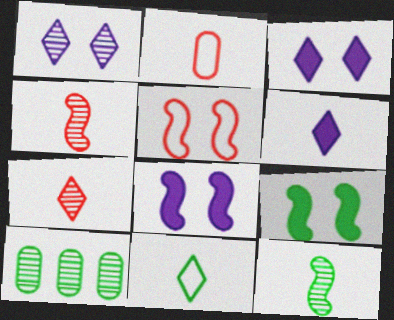[[1, 4, 10], 
[2, 6, 12], 
[5, 6, 10], 
[6, 7, 11], 
[9, 10, 11]]